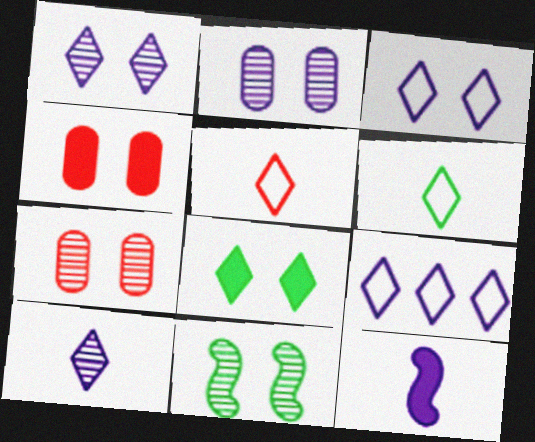[[1, 7, 11], 
[2, 9, 12], 
[3, 4, 11]]